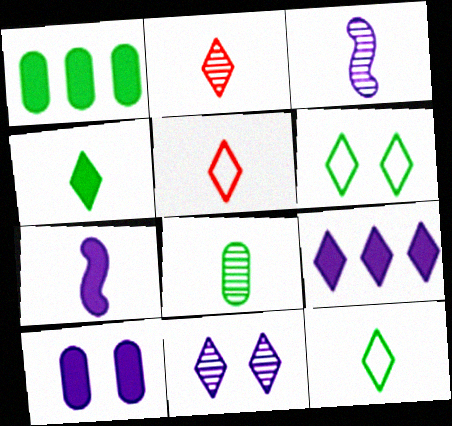[[2, 3, 8], 
[2, 6, 9], 
[5, 7, 8], 
[7, 9, 10]]